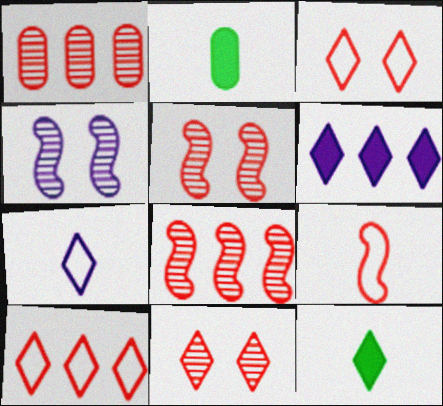[[2, 4, 10]]